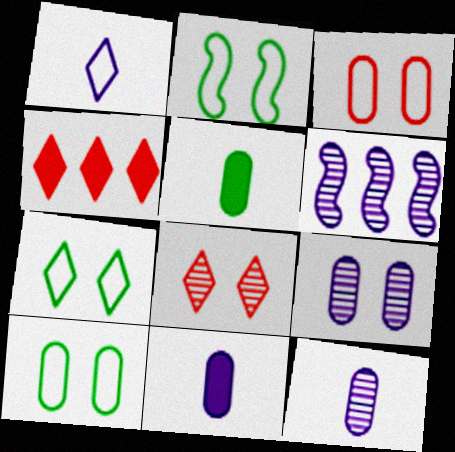[[2, 4, 12], 
[2, 7, 10]]